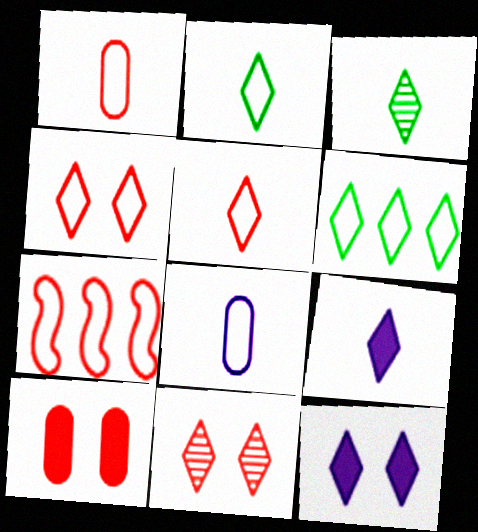[[1, 4, 7], 
[3, 5, 9], 
[6, 9, 11]]